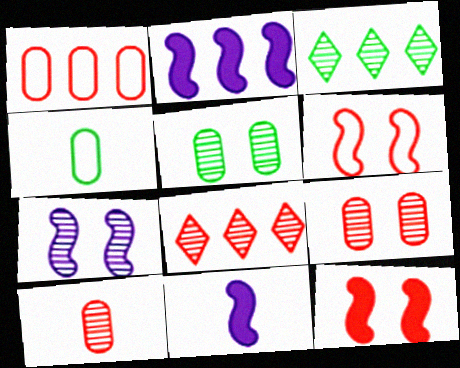[[1, 2, 3], 
[3, 7, 10]]